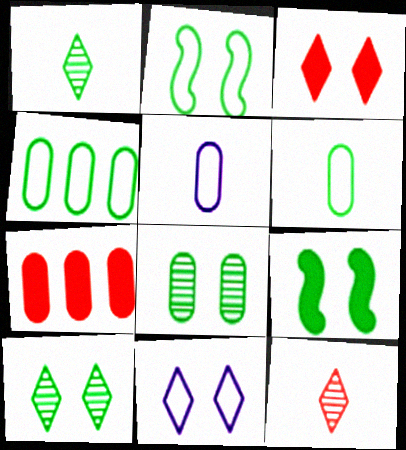[[1, 4, 9], 
[3, 10, 11], 
[5, 7, 8]]